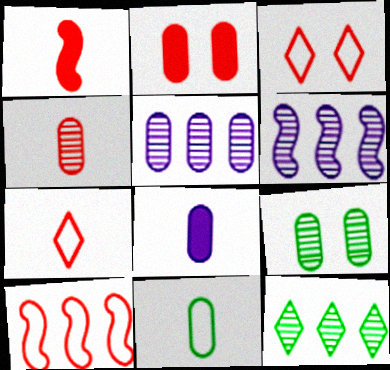[[1, 4, 7], 
[2, 5, 11], 
[4, 5, 9], 
[4, 8, 11]]